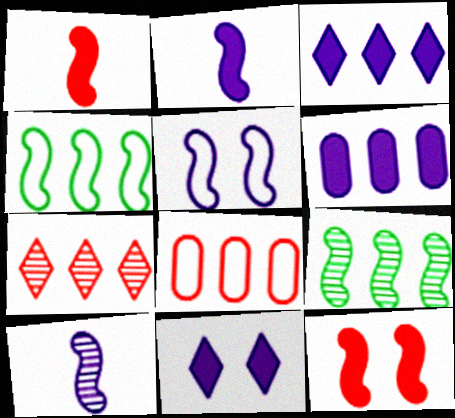[[1, 5, 9], 
[2, 6, 11], 
[3, 8, 9], 
[4, 6, 7], 
[4, 10, 12]]